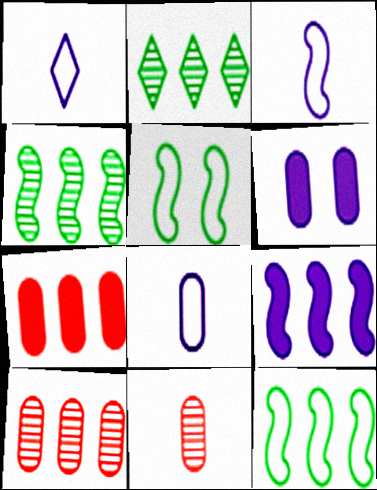[[1, 3, 8]]